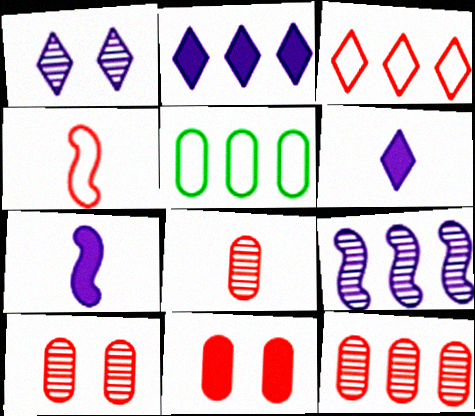[[8, 10, 12]]